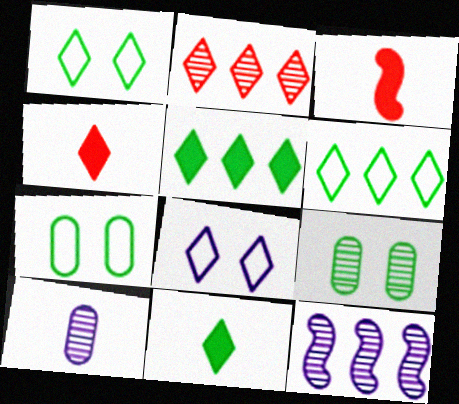[[2, 8, 11], 
[4, 7, 12]]